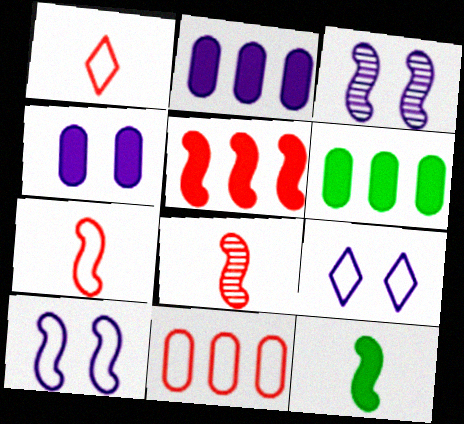[[1, 3, 6], 
[3, 4, 9], 
[6, 8, 9]]